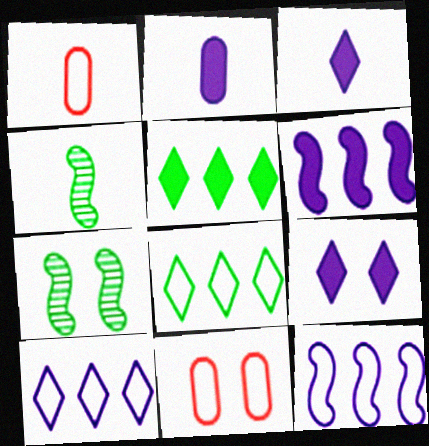[[1, 3, 4], 
[2, 6, 9], 
[7, 9, 11]]